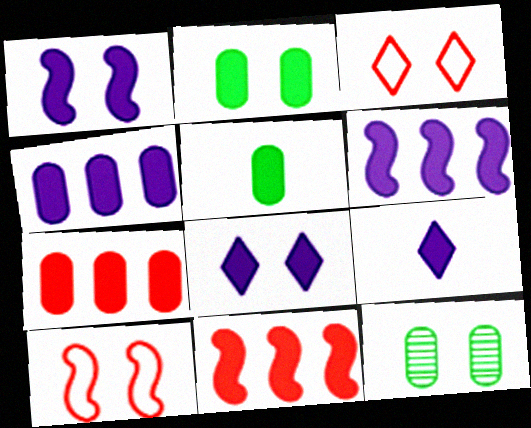[[1, 3, 12], 
[1, 4, 9], 
[2, 9, 11], 
[5, 8, 11], 
[8, 10, 12]]